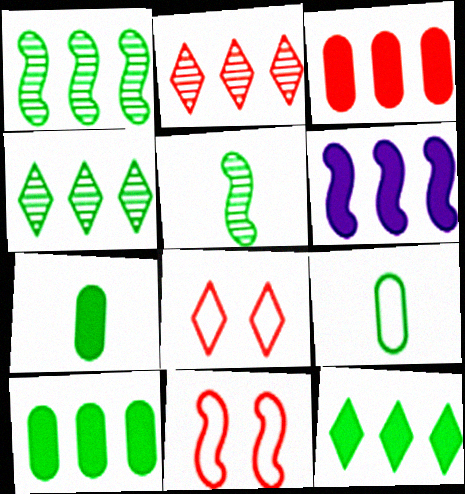[[3, 6, 12], 
[5, 6, 11]]